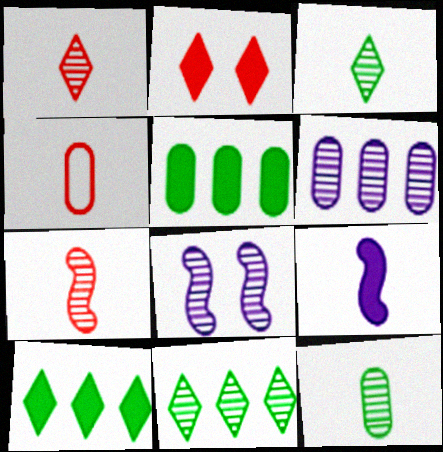[[2, 5, 9], 
[3, 4, 9], 
[4, 8, 10]]